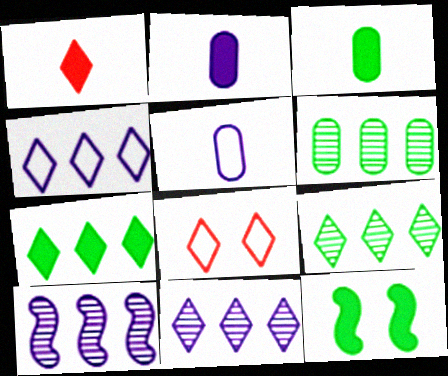[[3, 7, 12], 
[3, 8, 10]]